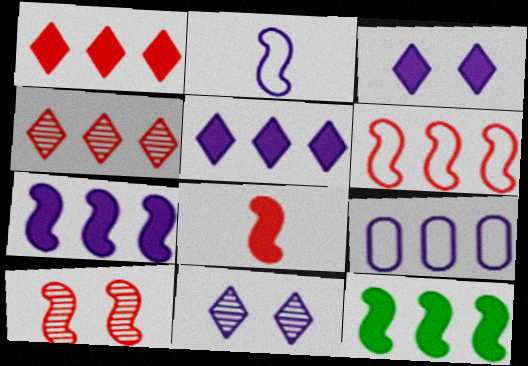[[2, 10, 12], 
[4, 9, 12], 
[6, 8, 10]]